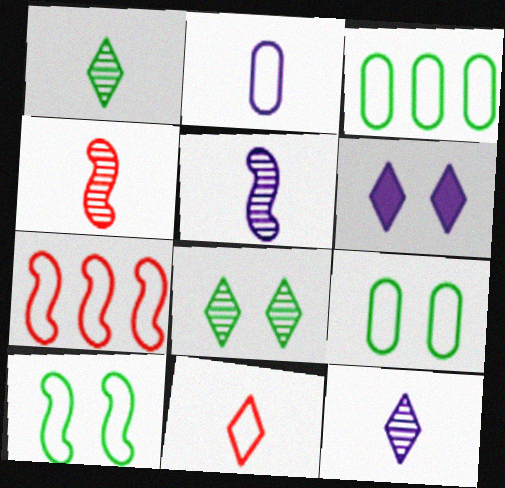[[3, 4, 6]]